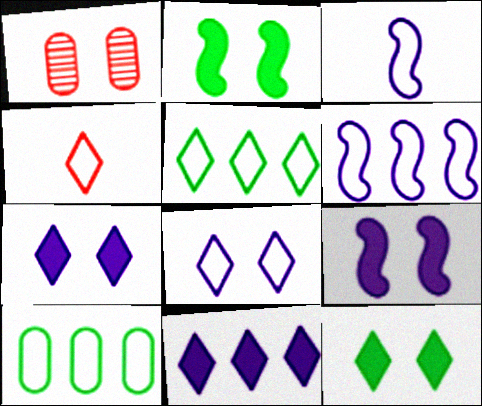[[1, 2, 8], 
[4, 5, 8]]